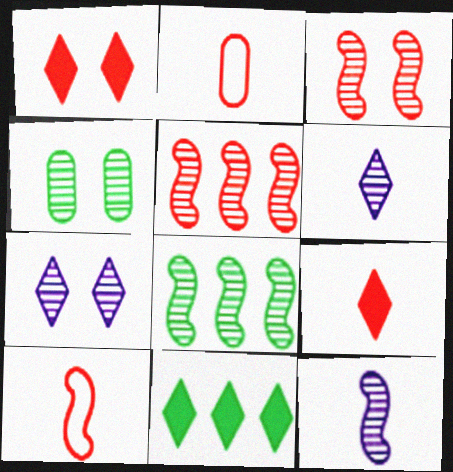[[1, 2, 5], 
[3, 4, 7], 
[3, 8, 12], 
[4, 5, 6]]